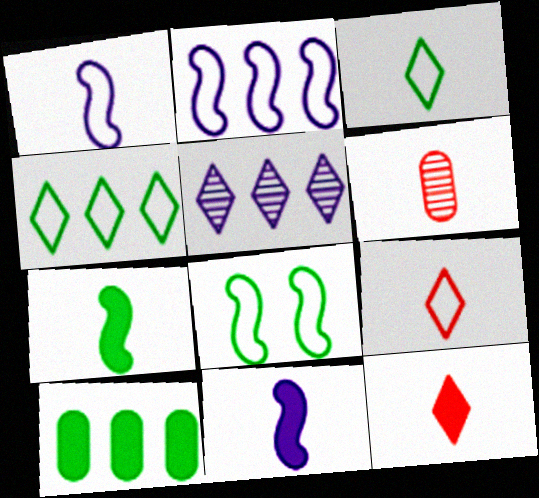[[3, 6, 11]]